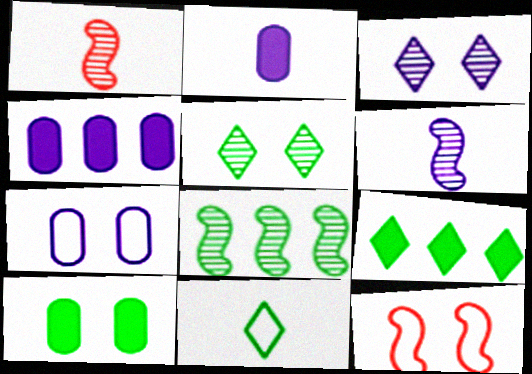[[1, 2, 11], 
[1, 7, 9], 
[3, 10, 12], 
[5, 9, 11], 
[8, 10, 11]]